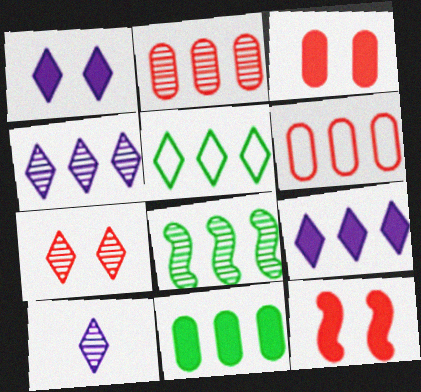[[2, 4, 8], 
[5, 8, 11], 
[6, 8, 9]]